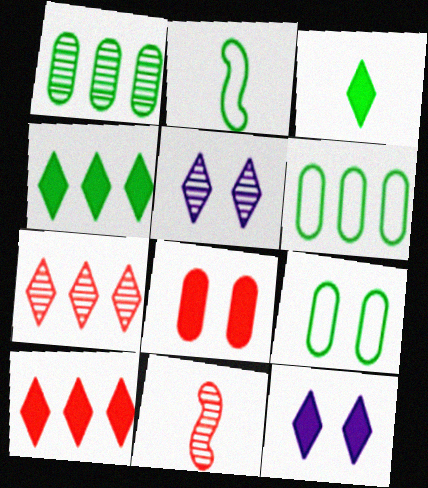[[1, 5, 11], 
[3, 10, 12], 
[6, 11, 12]]